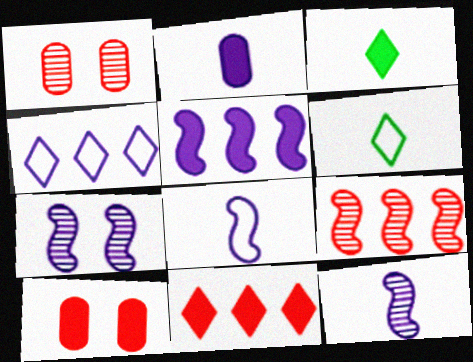[[1, 5, 6], 
[2, 4, 7], 
[3, 5, 10], 
[5, 7, 8]]